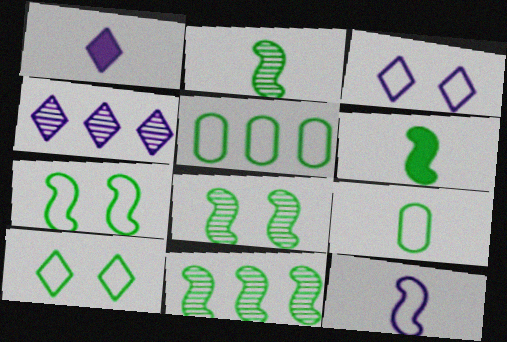[[1, 3, 4], 
[2, 8, 11], 
[6, 7, 11]]